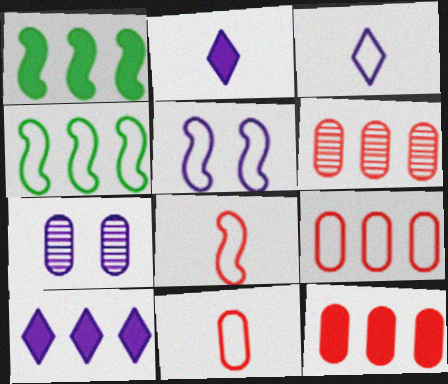[[1, 10, 12], 
[4, 5, 8], 
[4, 6, 10], 
[6, 9, 12]]